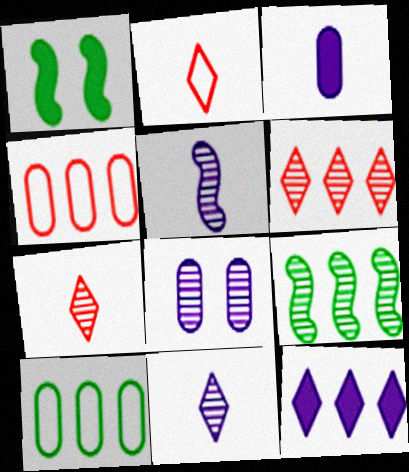[[1, 4, 11], 
[4, 9, 12], 
[7, 8, 9]]